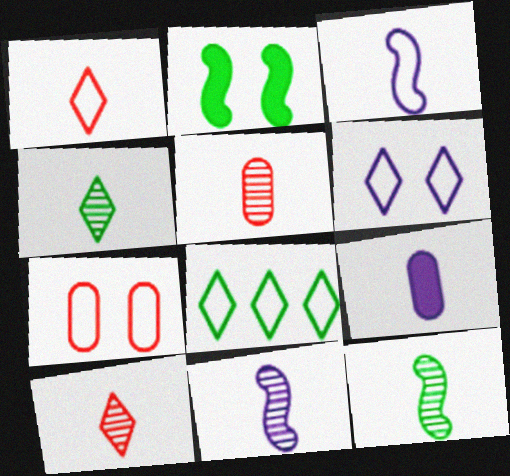[[1, 6, 8], 
[1, 9, 12], 
[3, 7, 8], 
[4, 5, 11]]